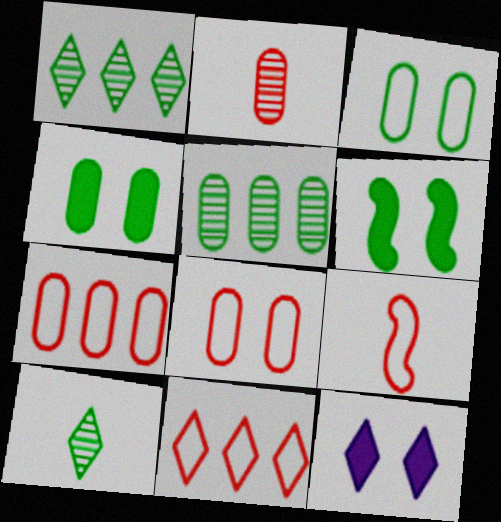[[5, 9, 12], 
[8, 9, 11], 
[10, 11, 12]]